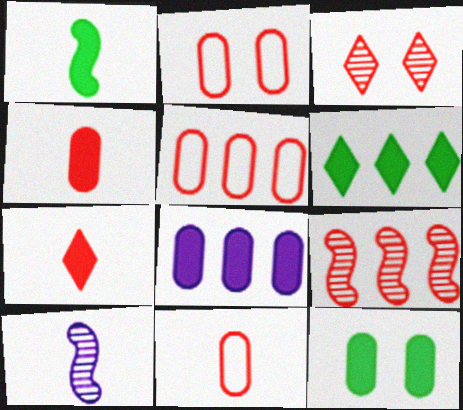[[1, 6, 12], 
[2, 5, 11], 
[2, 6, 10], 
[2, 7, 9], 
[4, 8, 12]]